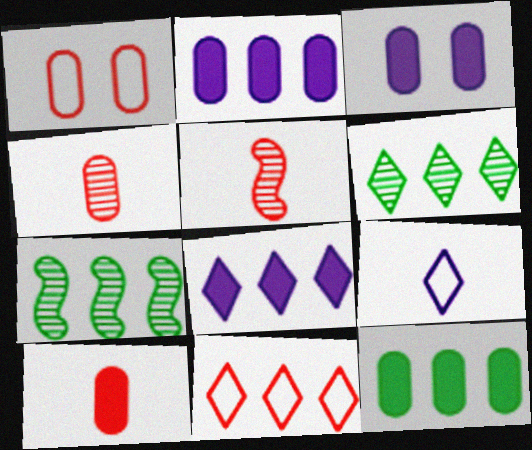[[2, 7, 11], 
[3, 10, 12], 
[6, 8, 11]]